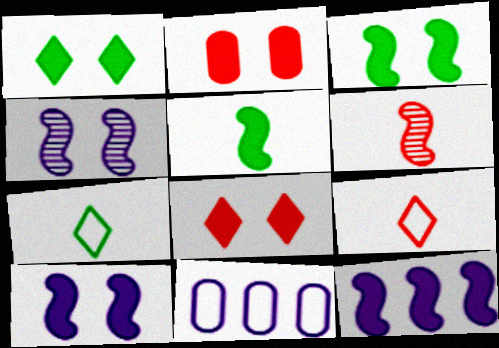[[1, 2, 10], 
[1, 6, 11]]